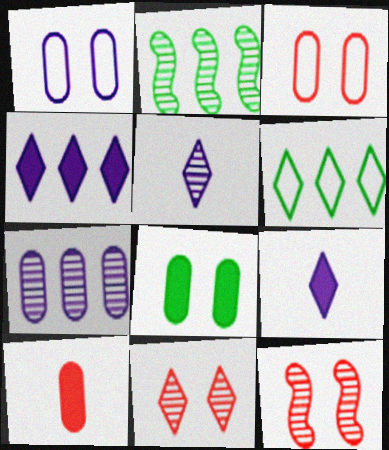[[2, 3, 9], 
[6, 9, 11]]